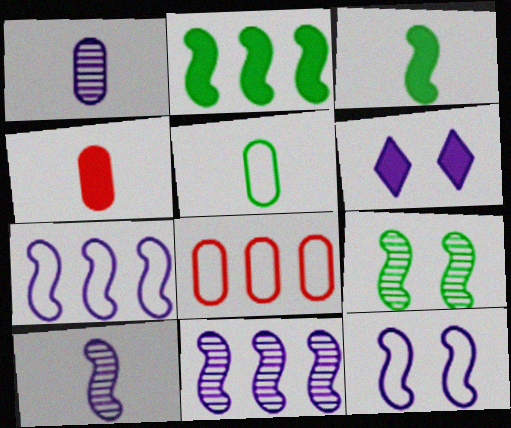[[1, 4, 5], 
[1, 6, 7], 
[2, 4, 6]]